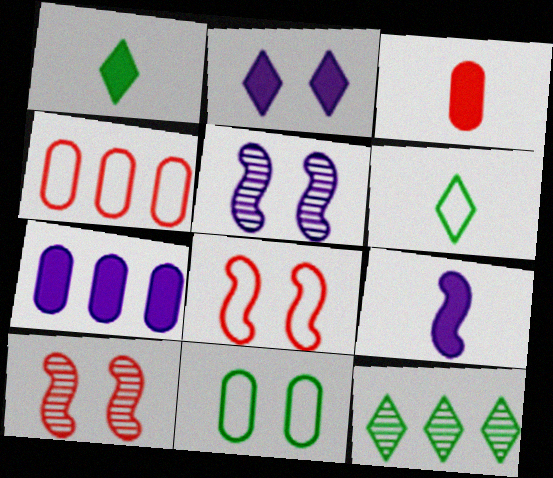[[1, 3, 9], 
[1, 4, 5], 
[2, 7, 9], 
[2, 10, 11], 
[6, 7, 10]]